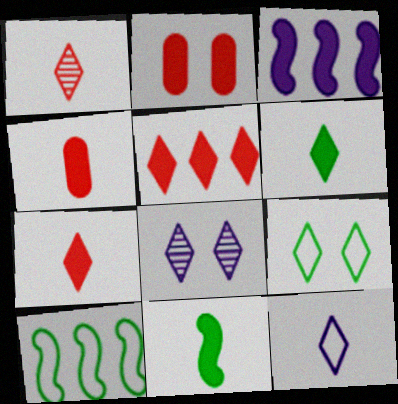[[1, 6, 12], 
[2, 3, 6], 
[4, 8, 10]]